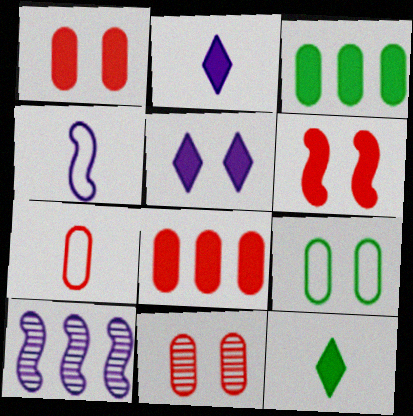[[2, 3, 6], 
[7, 8, 11]]